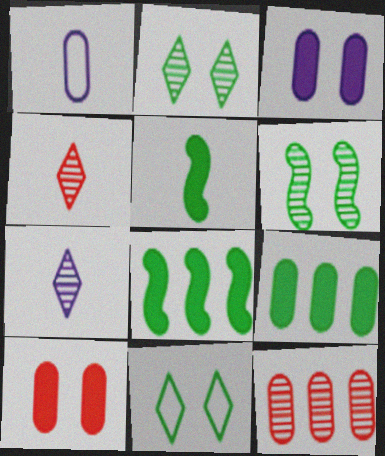[[1, 4, 5], 
[6, 7, 12]]